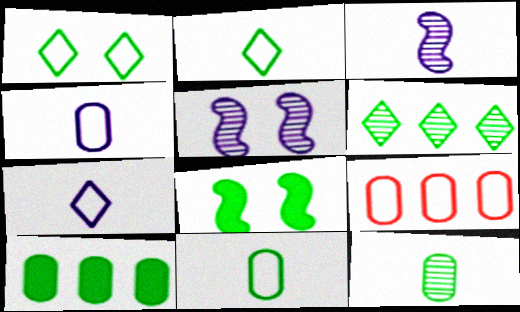[[6, 8, 11]]